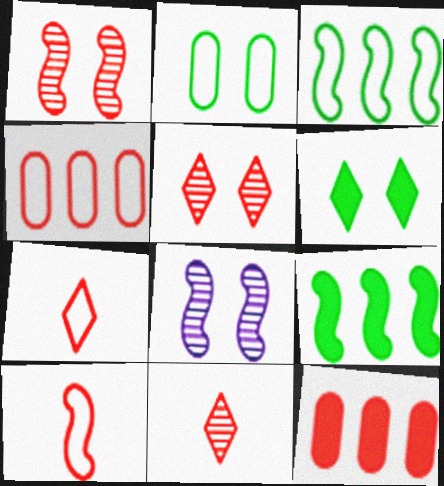[[1, 7, 12], 
[5, 10, 12], 
[8, 9, 10]]